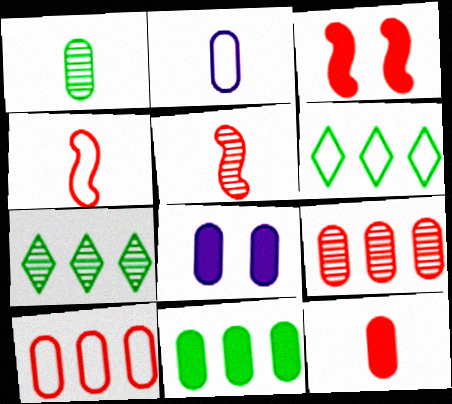[[1, 2, 12], 
[1, 8, 10], 
[2, 3, 7], 
[4, 7, 8], 
[5, 6, 8], 
[8, 11, 12]]